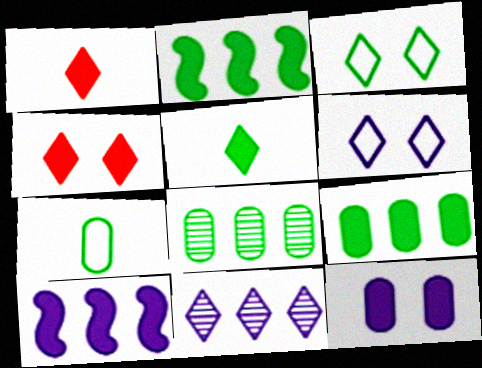[[1, 2, 12], 
[1, 3, 11]]